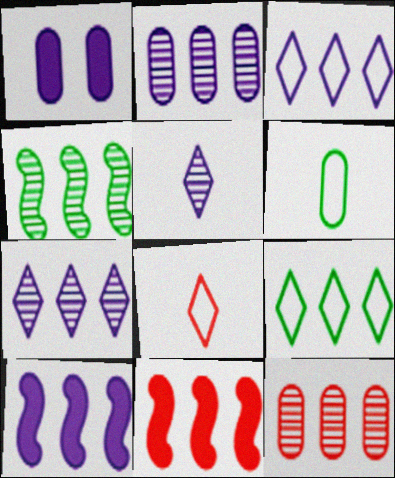[[1, 4, 8], 
[1, 6, 12], 
[2, 3, 10], 
[2, 9, 11], 
[4, 7, 12], 
[9, 10, 12]]